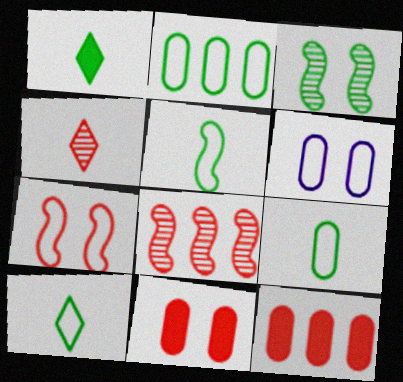[[1, 2, 3], 
[1, 6, 8], 
[4, 7, 12], 
[5, 9, 10]]